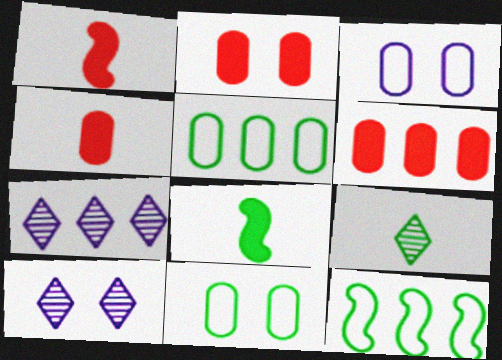[[1, 5, 10], 
[1, 7, 11], 
[2, 4, 6], 
[4, 10, 12], 
[6, 7, 12]]